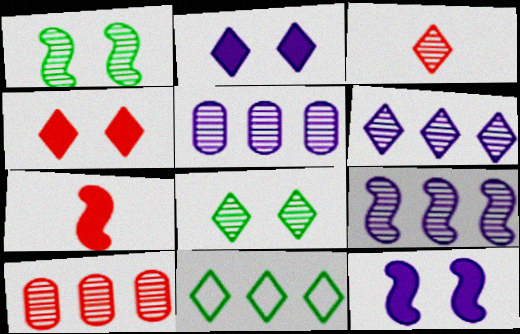[[1, 3, 5], 
[2, 3, 11], 
[3, 6, 8], 
[5, 6, 9]]